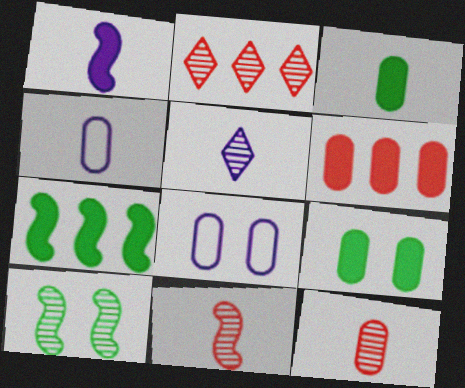[[1, 4, 5], 
[3, 4, 12]]